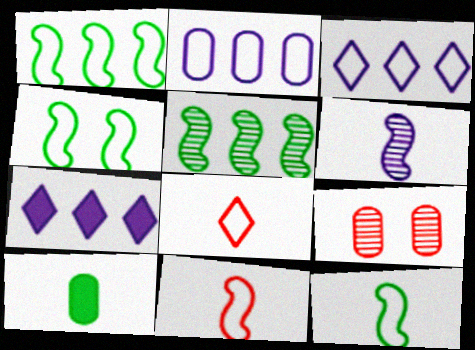[[1, 4, 12], 
[2, 4, 8], 
[2, 9, 10], 
[6, 8, 10], 
[7, 9, 12]]